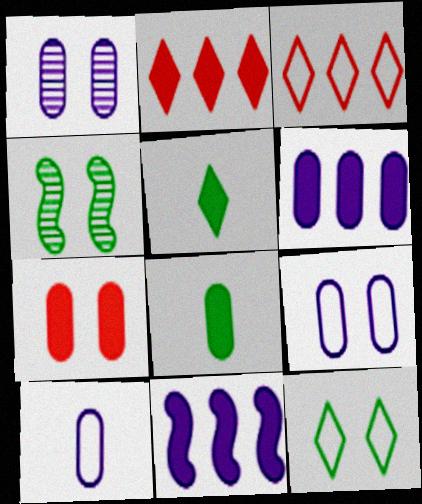[[1, 6, 10], 
[2, 4, 10], 
[5, 7, 11], 
[6, 7, 8]]